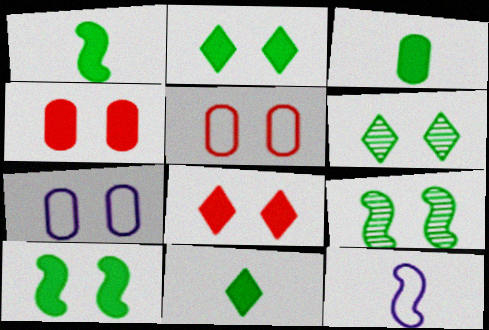[[1, 3, 11], 
[7, 8, 9]]